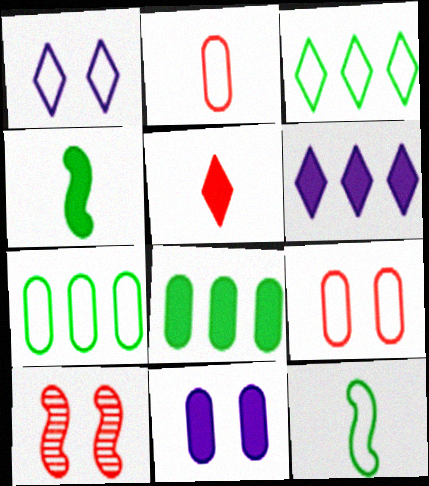[]